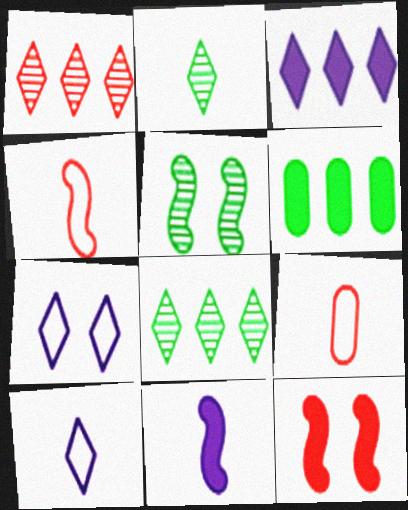[[1, 9, 12], 
[2, 9, 11], 
[3, 5, 9]]